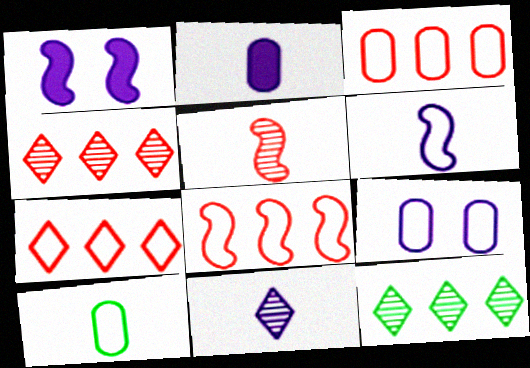[[1, 4, 10], 
[2, 6, 11], 
[3, 7, 8], 
[3, 9, 10]]